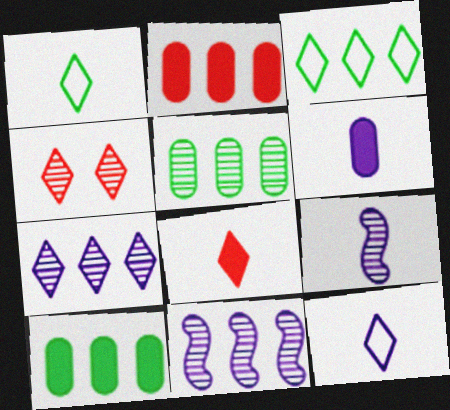[[2, 3, 11], 
[4, 5, 9], 
[6, 9, 12]]